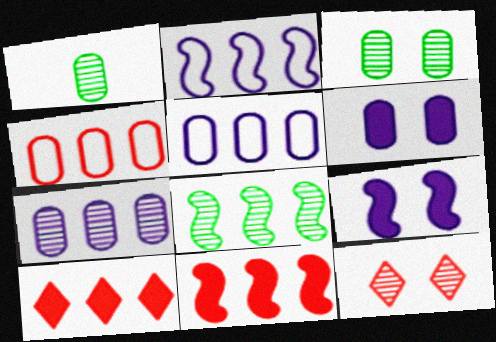[[1, 4, 6], 
[2, 8, 11], 
[5, 8, 10]]